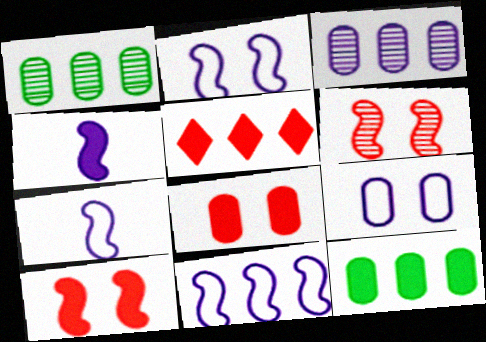[[1, 5, 11], 
[2, 7, 11]]